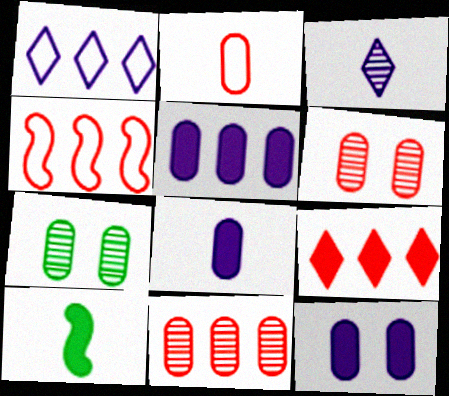[[1, 6, 10], 
[2, 3, 10], 
[2, 5, 7], 
[4, 9, 11], 
[5, 8, 12], 
[9, 10, 12]]